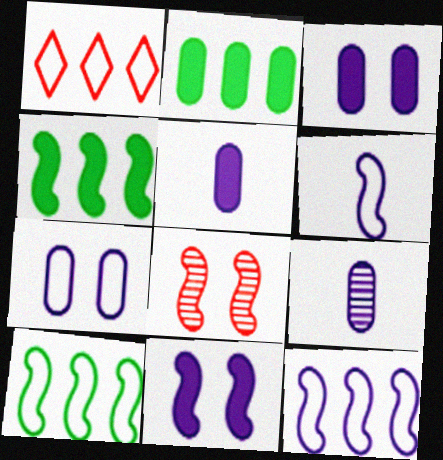[[4, 6, 8]]